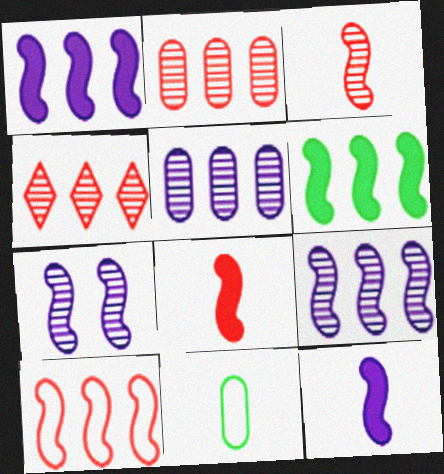[[6, 9, 10]]